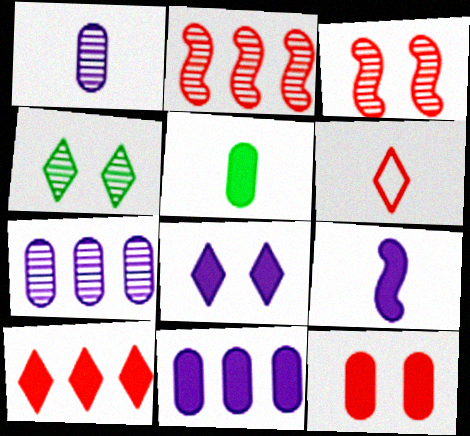[[1, 2, 4], 
[2, 6, 12], 
[5, 11, 12], 
[8, 9, 11]]